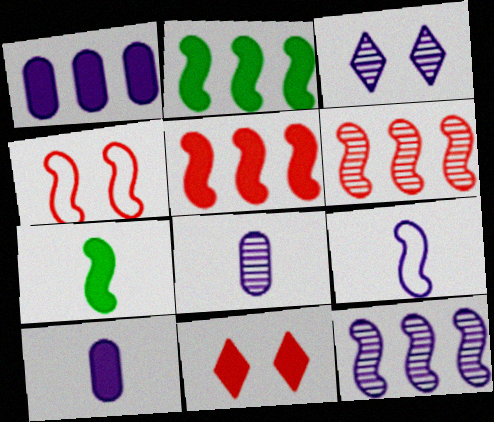[[1, 3, 9], 
[1, 7, 11], 
[2, 10, 11], 
[3, 8, 12], 
[4, 7, 12]]